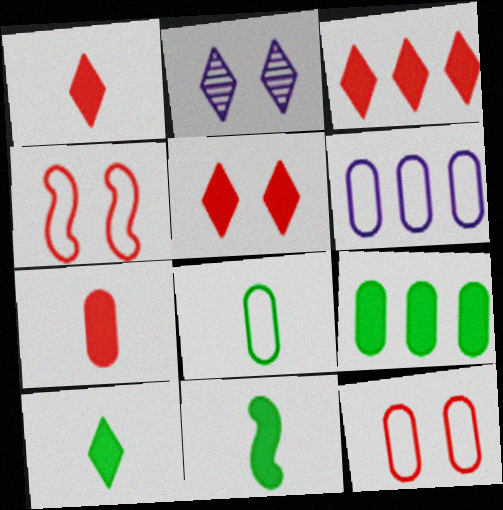[[1, 3, 5], 
[6, 8, 12]]